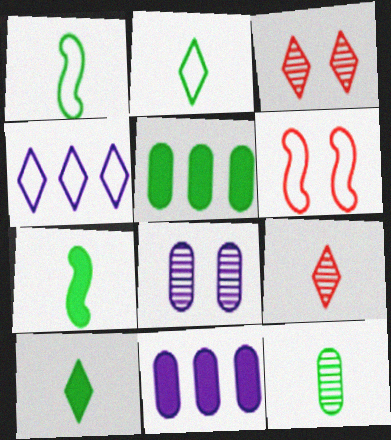[[1, 3, 11], 
[1, 10, 12], 
[2, 7, 12], 
[3, 4, 10]]